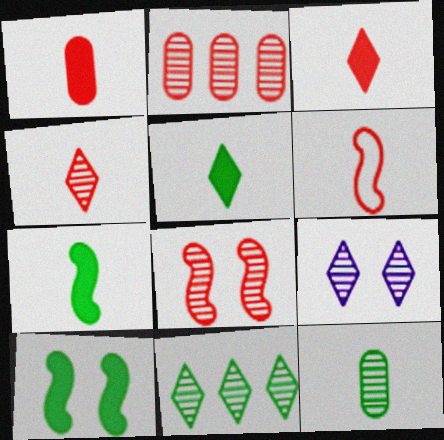[[1, 4, 6], 
[2, 4, 8], 
[4, 9, 11]]